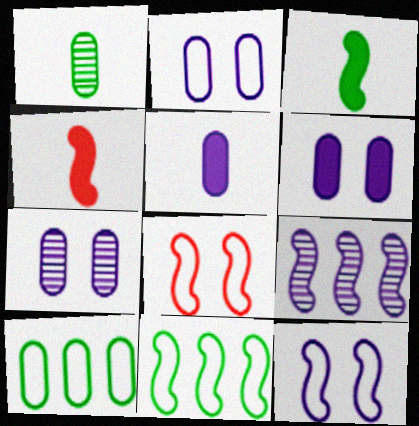[[2, 6, 7], 
[3, 8, 9]]